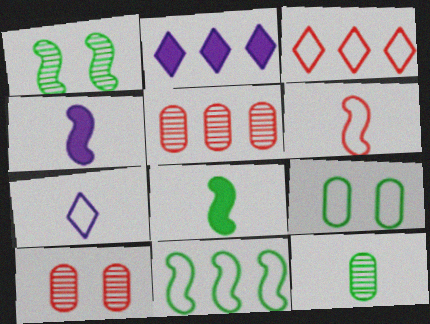[[1, 8, 11], 
[2, 5, 11]]